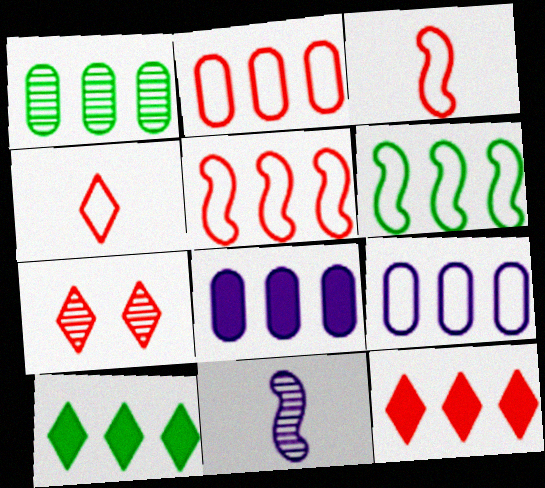[[1, 2, 8], 
[1, 6, 10], 
[1, 7, 11], 
[4, 7, 12]]